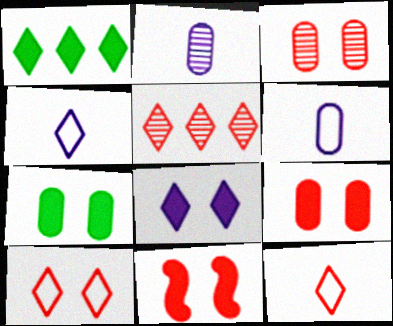[[3, 10, 11], 
[7, 8, 11]]